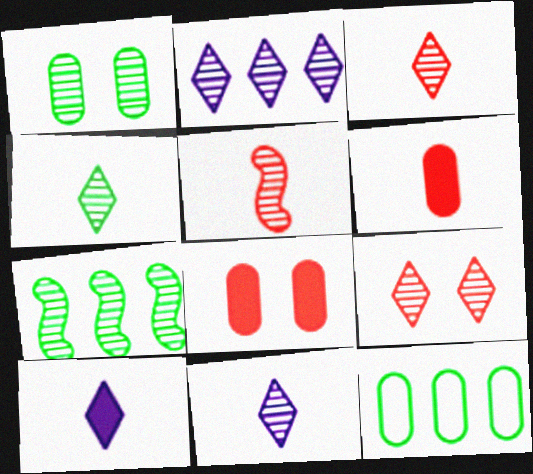[[1, 2, 5], 
[1, 4, 7], 
[2, 4, 9], 
[3, 4, 11]]